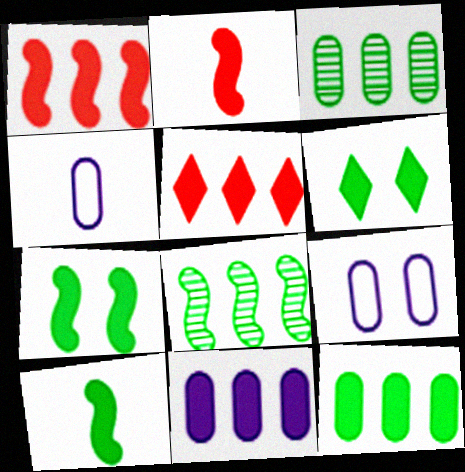[[2, 6, 11], 
[6, 10, 12]]